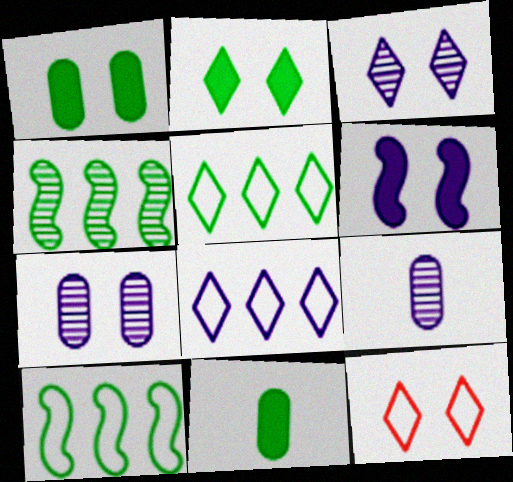[[2, 3, 12], 
[6, 8, 9]]